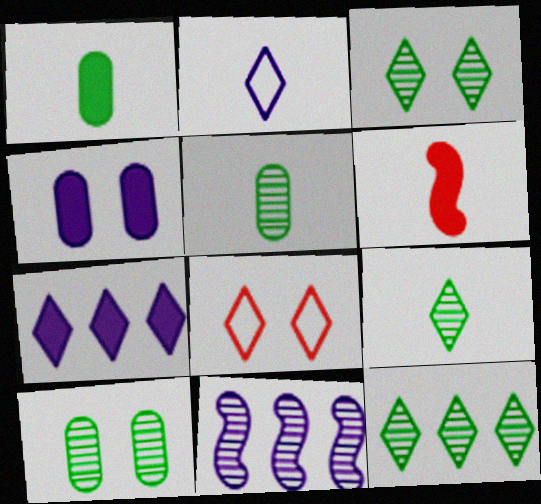[[1, 8, 11], 
[2, 4, 11], 
[2, 5, 6], 
[3, 9, 12], 
[7, 8, 9]]